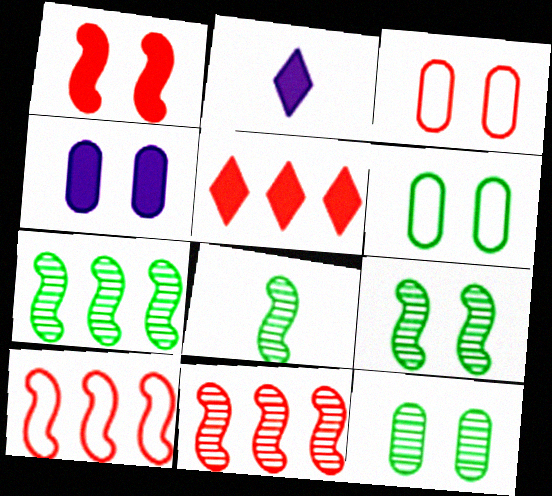[[2, 3, 7], 
[2, 6, 11], 
[2, 10, 12], 
[3, 4, 12], 
[7, 8, 9]]